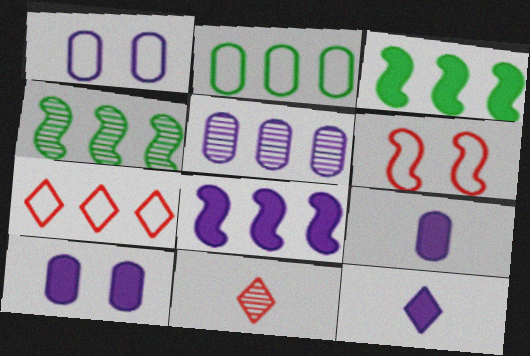[[1, 3, 11], 
[1, 5, 9], 
[3, 5, 7], 
[8, 10, 12]]